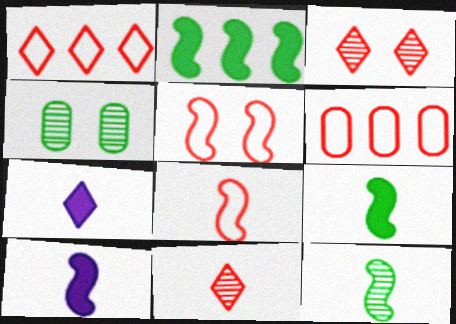[[1, 4, 10], 
[8, 10, 12]]